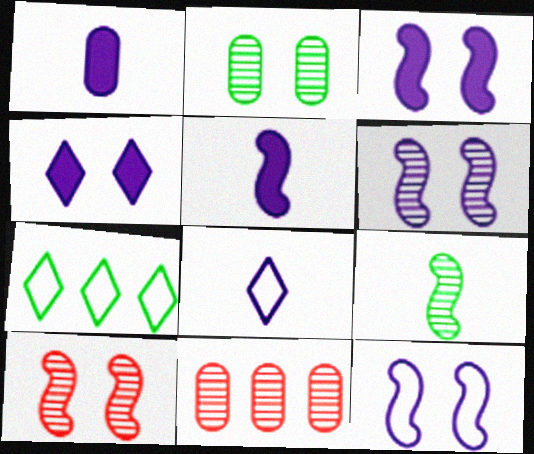[[1, 7, 10], 
[3, 6, 12]]